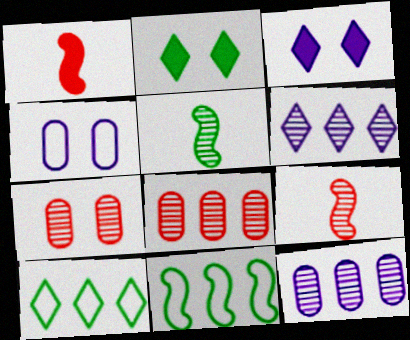[[5, 6, 7]]